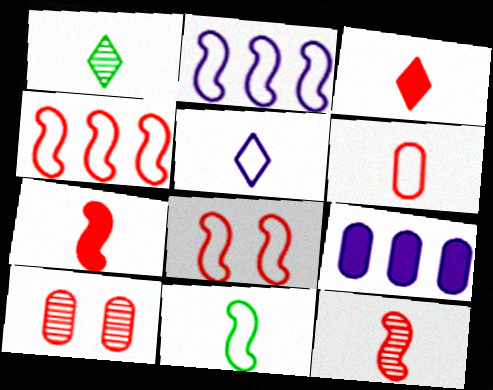[[1, 3, 5], 
[1, 8, 9], 
[2, 8, 11], 
[3, 4, 10], 
[3, 6, 12], 
[5, 6, 11]]